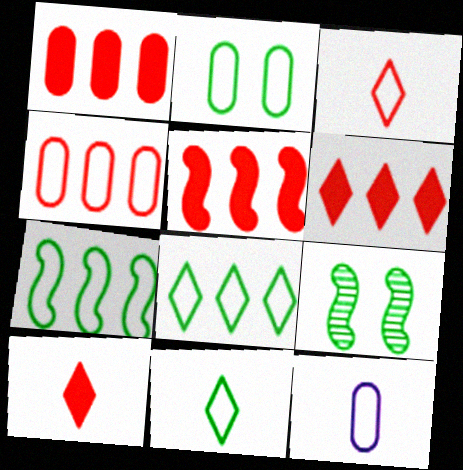[[1, 5, 6], 
[2, 4, 12], 
[2, 7, 11], 
[6, 9, 12]]